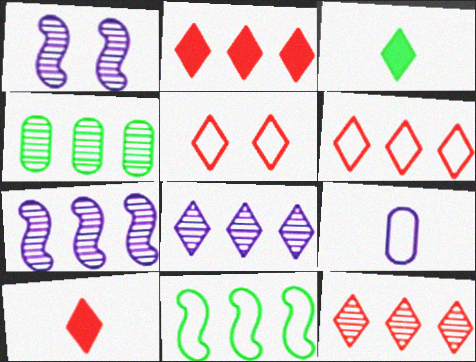[[2, 6, 12], 
[3, 5, 8], 
[4, 7, 12], 
[5, 9, 11], 
[5, 10, 12]]